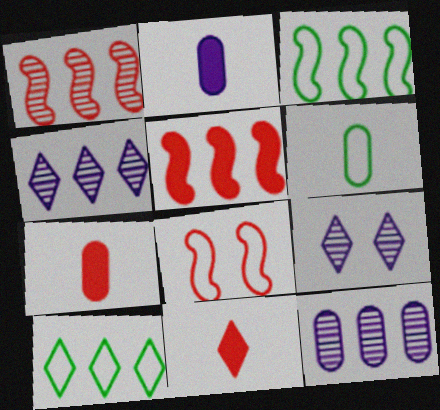[[3, 7, 9], 
[5, 6, 9], 
[5, 10, 12], 
[9, 10, 11]]